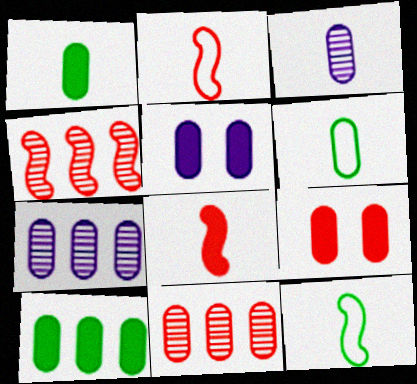[[5, 6, 11], 
[6, 7, 9]]